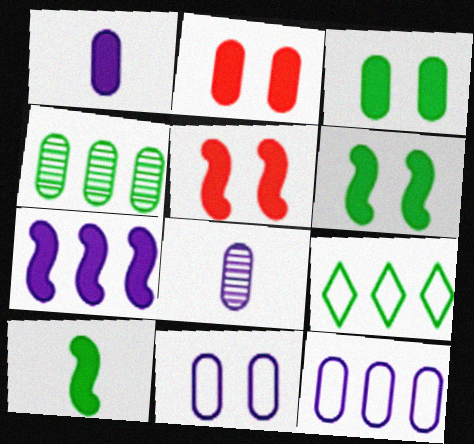[[5, 7, 10], 
[5, 8, 9]]